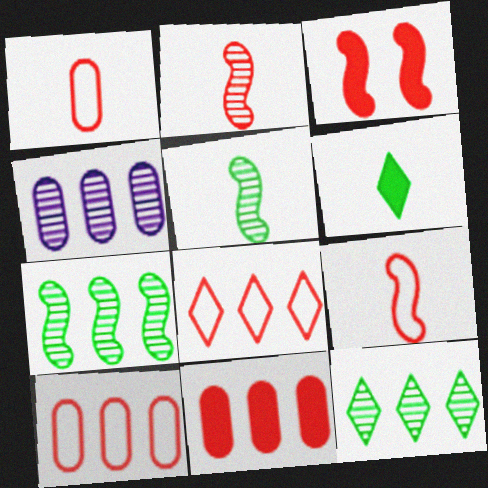[]